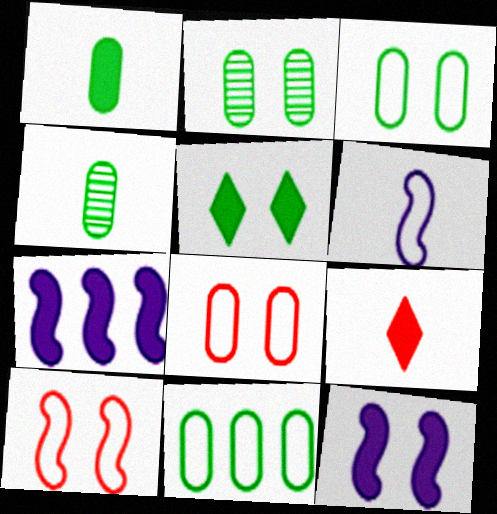[[1, 2, 11], 
[4, 6, 9]]